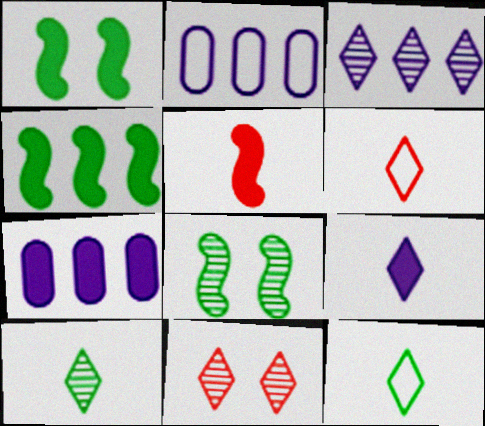[[3, 10, 11], 
[6, 7, 8], 
[6, 9, 10]]